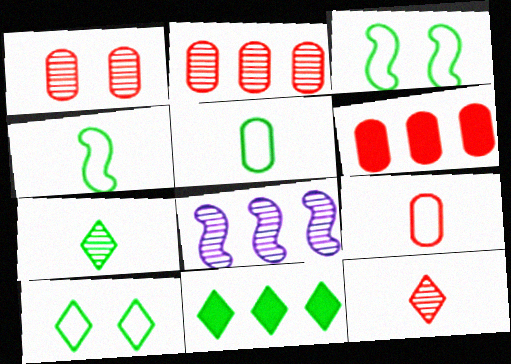[[1, 6, 9], 
[1, 7, 8], 
[7, 10, 11]]